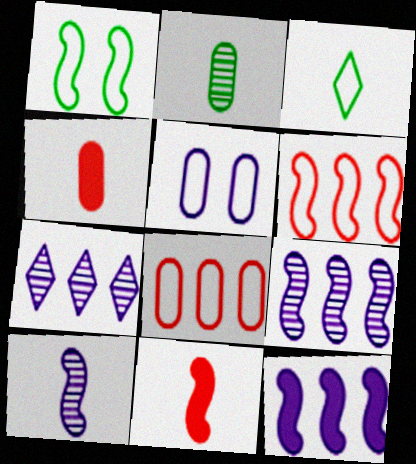[[1, 4, 7], 
[1, 9, 11], 
[3, 4, 10], 
[3, 5, 6]]